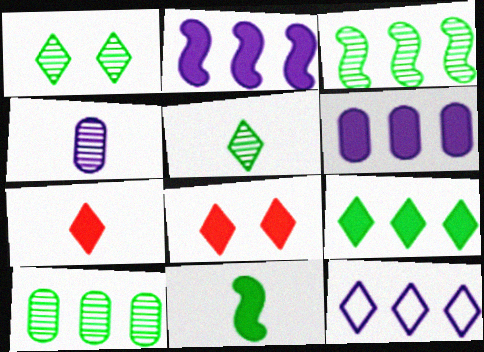[[1, 7, 12], 
[5, 8, 12], 
[6, 8, 11]]